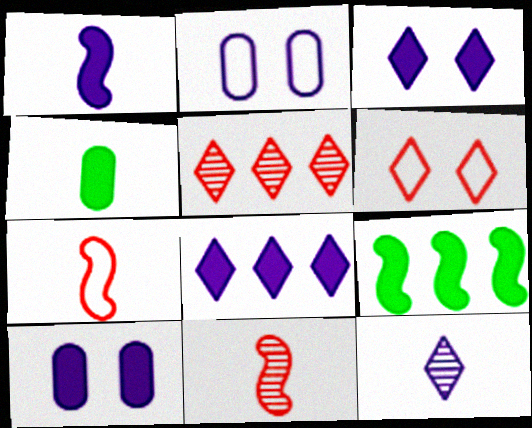[[1, 8, 10], 
[4, 7, 12]]